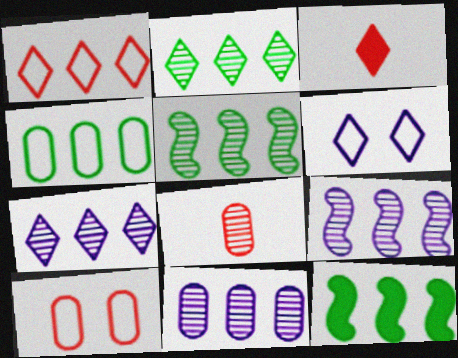[[1, 11, 12], 
[2, 3, 6], 
[2, 4, 12], 
[6, 8, 12], 
[7, 9, 11]]